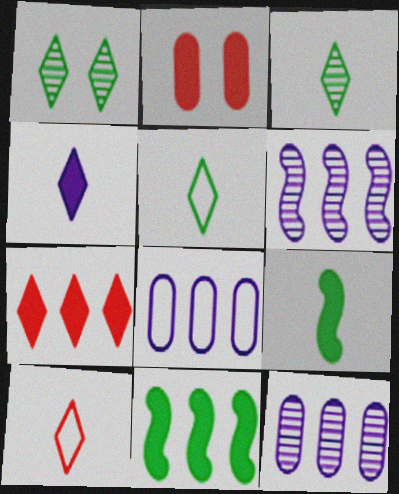[[2, 4, 11], 
[2, 5, 6], 
[3, 4, 10]]